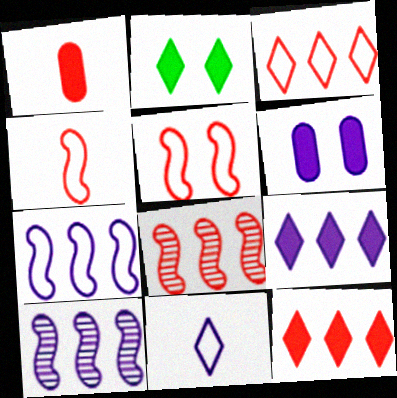[[6, 10, 11]]